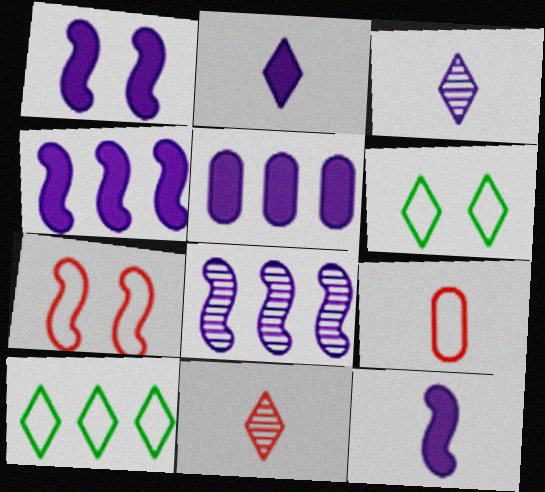[[1, 2, 5], 
[1, 4, 12]]